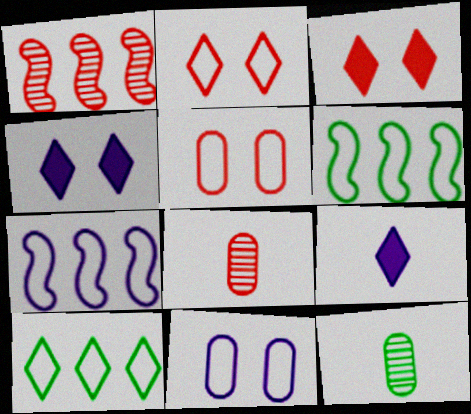[[3, 7, 12], 
[4, 6, 8]]